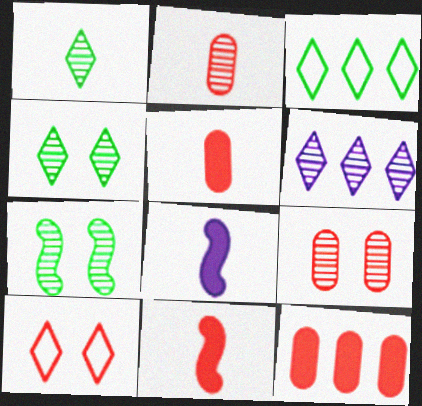[[2, 6, 7], 
[3, 8, 9]]